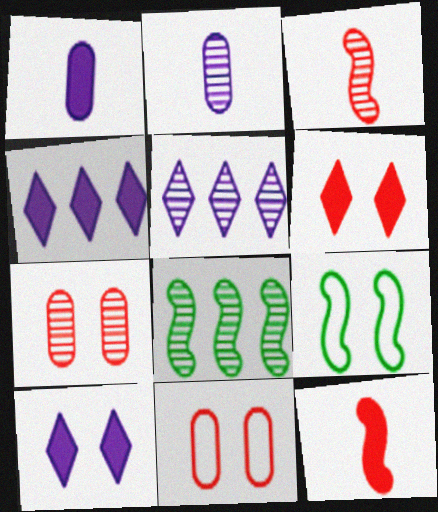[[7, 9, 10]]